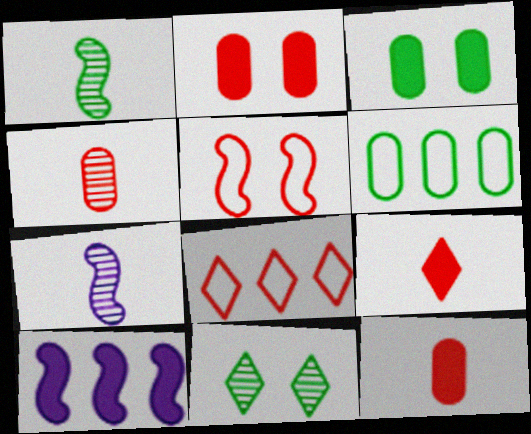[[1, 5, 10], 
[3, 7, 8], 
[3, 9, 10]]